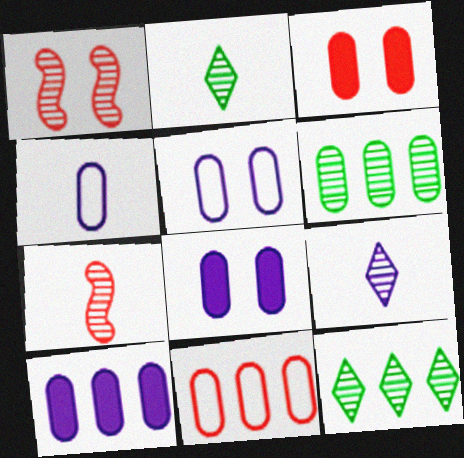[[1, 6, 9], 
[3, 4, 6], 
[6, 10, 11]]